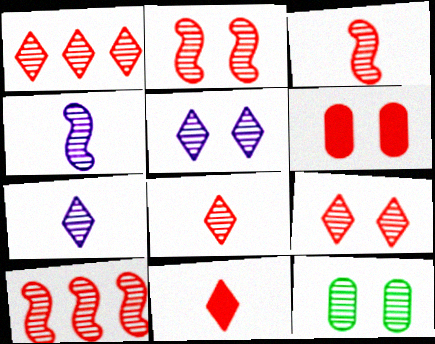[[1, 4, 12], 
[1, 8, 9], 
[2, 3, 10], 
[2, 5, 12], 
[7, 10, 12]]